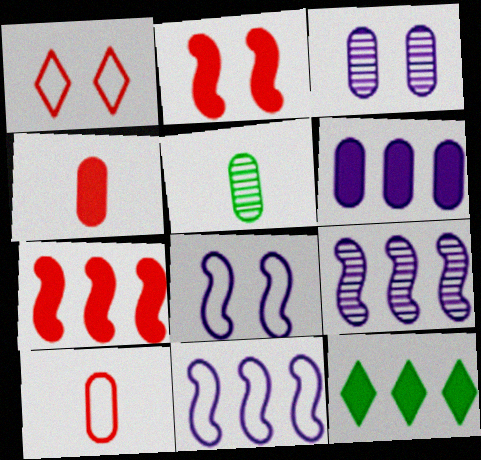[[6, 7, 12]]